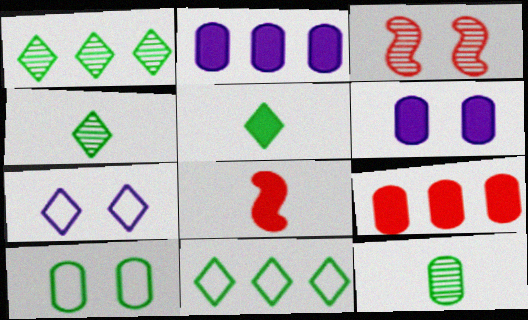[]